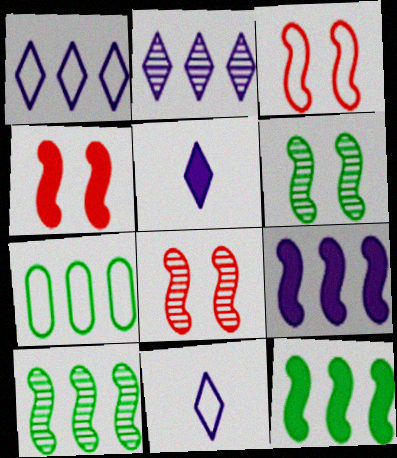[[3, 4, 8], 
[3, 7, 11], 
[5, 7, 8]]